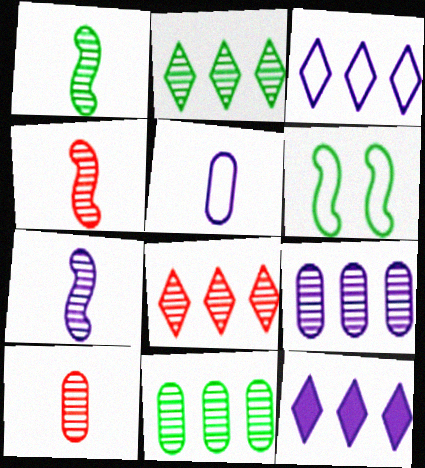[[1, 4, 7], 
[6, 10, 12]]